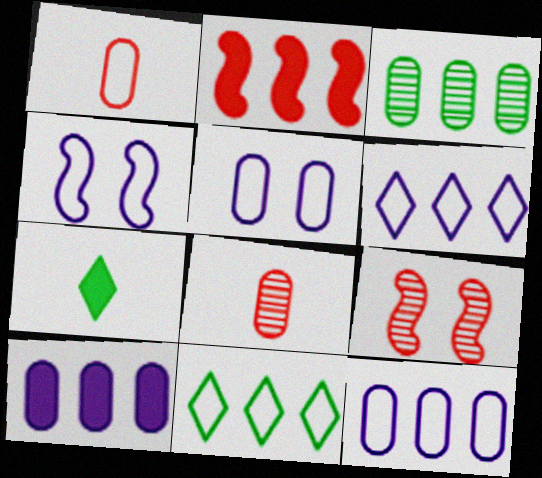[[1, 4, 11], 
[2, 3, 6], 
[7, 9, 12]]